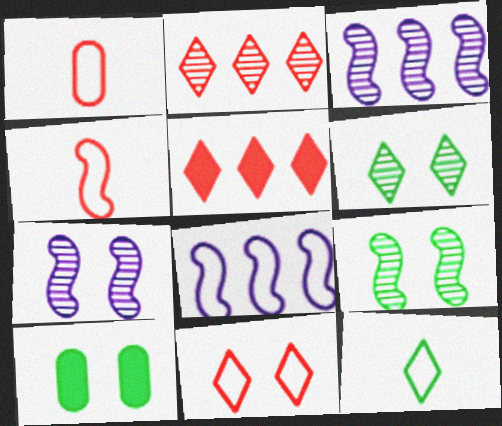[[7, 10, 11]]